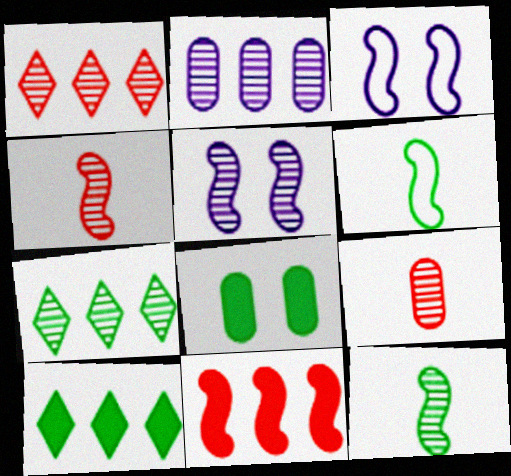[[3, 9, 10], 
[3, 11, 12], 
[5, 6, 11], 
[5, 7, 9], 
[6, 7, 8]]